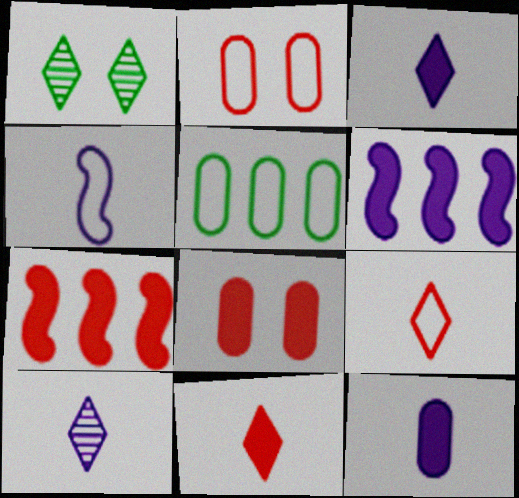[[4, 10, 12], 
[7, 8, 11]]